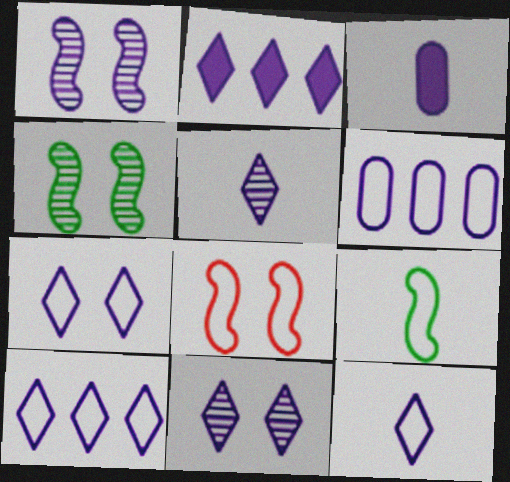[[1, 3, 10], 
[2, 5, 7], 
[2, 11, 12], 
[7, 10, 12]]